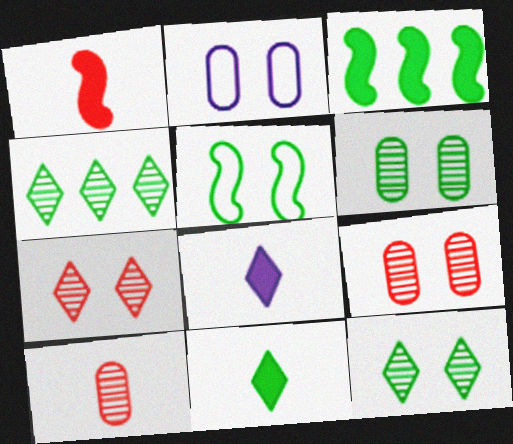[[1, 2, 4]]